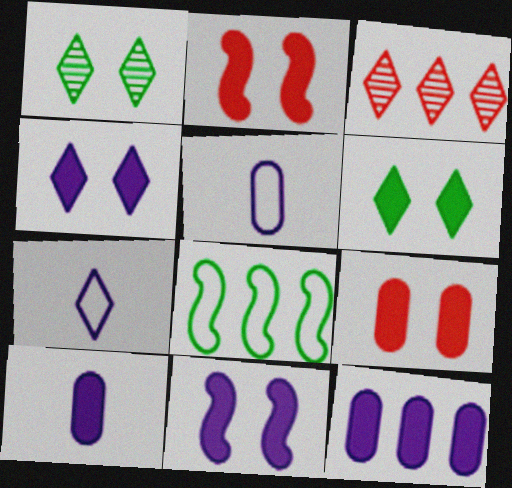[[3, 6, 7], 
[3, 8, 12], 
[6, 9, 11]]